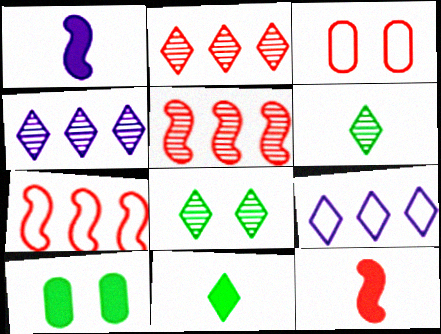[[2, 3, 12]]